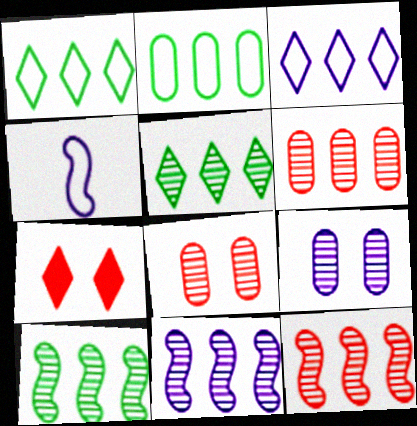[[5, 6, 11], 
[10, 11, 12]]